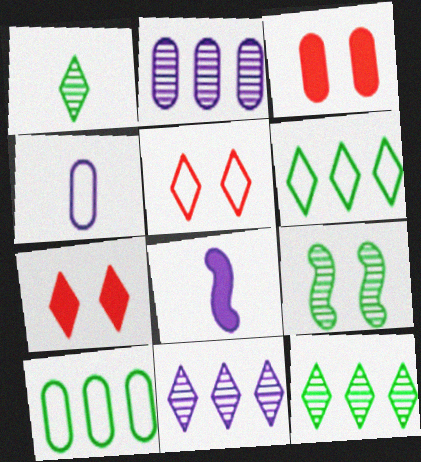[]